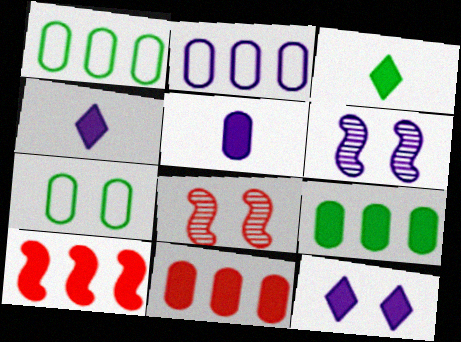[[1, 4, 8], 
[2, 3, 8], 
[2, 4, 6], 
[7, 8, 12]]